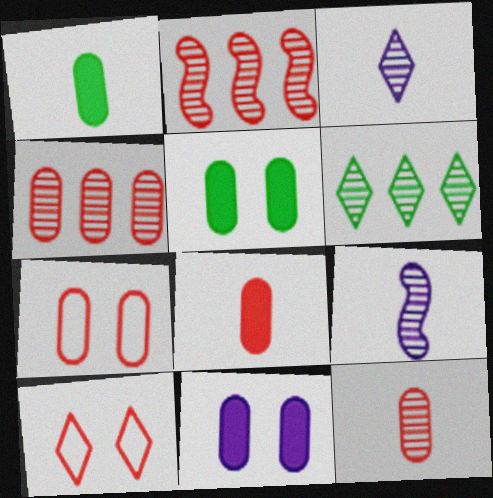[[2, 8, 10], 
[4, 7, 8]]